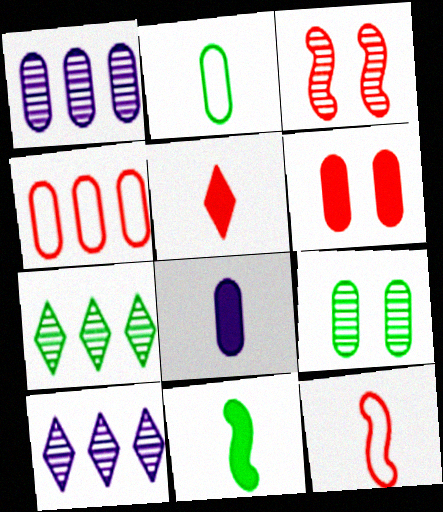[[1, 2, 6], 
[3, 4, 5], 
[4, 8, 9], 
[5, 8, 11]]